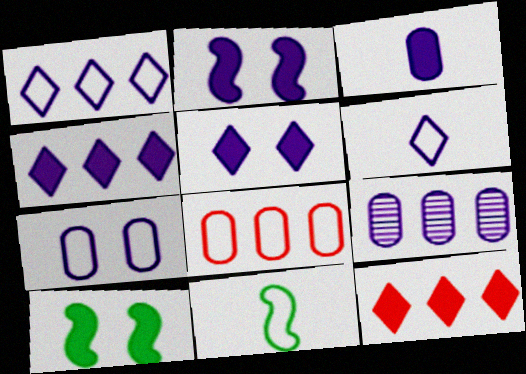[[2, 3, 4], 
[2, 6, 9], 
[3, 7, 9], 
[3, 10, 12]]